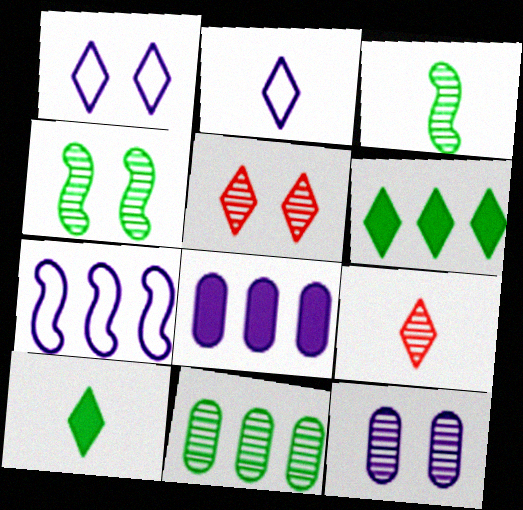[[1, 6, 9], 
[2, 5, 6], 
[2, 9, 10], 
[4, 5, 12]]